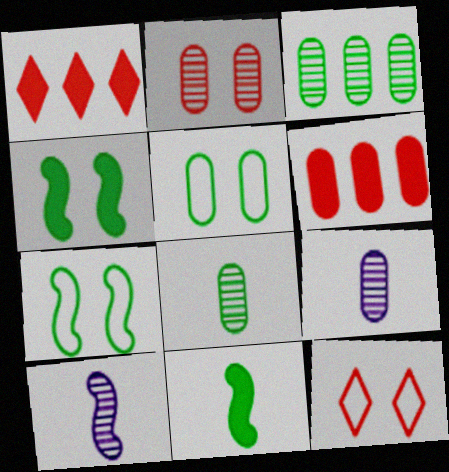[[1, 5, 10], 
[1, 7, 9], 
[2, 3, 9], 
[5, 6, 9]]